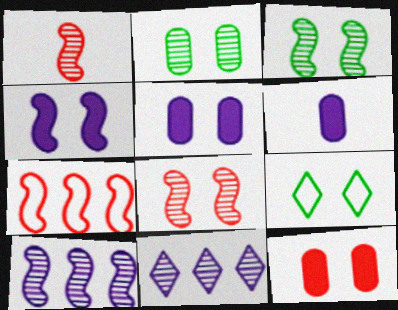[[1, 2, 11], 
[1, 3, 10], 
[5, 8, 9]]